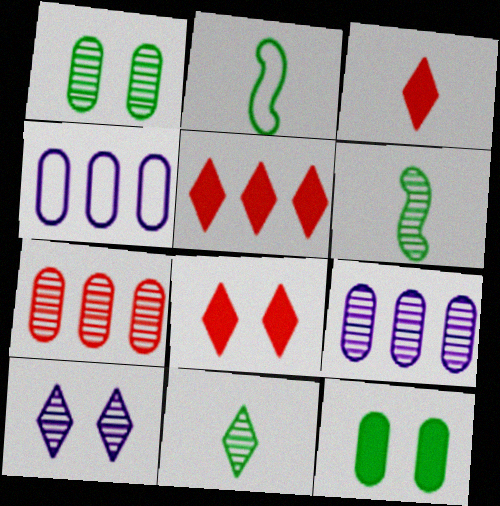[[2, 8, 9], 
[3, 5, 8], 
[4, 6, 8], 
[6, 7, 10]]